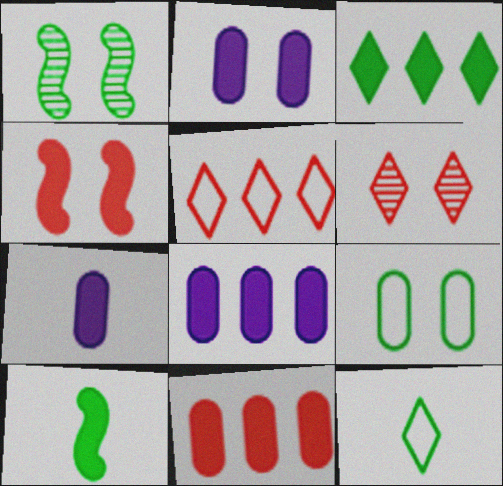[[1, 5, 7], 
[2, 7, 8], 
[3, 4, 7]]